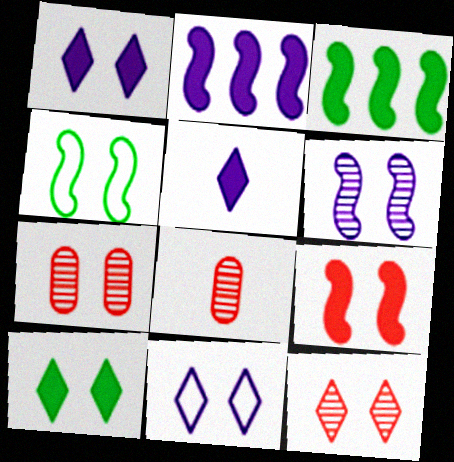[[1, 4, 7], 
[3, 8, 11], 
[4, 6, 9], 
[10, 11, 12]]